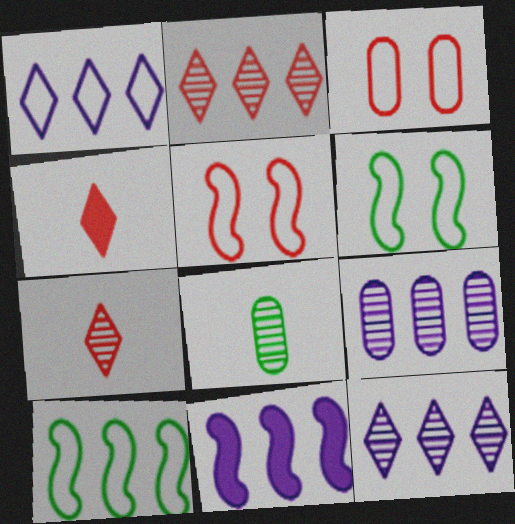[[1, 9, 11], 
[4, 6, 9]]